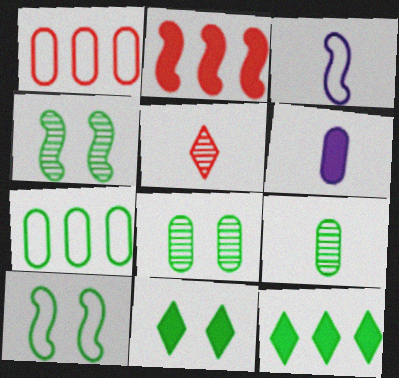[[1, 6, 8], 
[2, 3, 4], 
[2, 6, 11], 
[8, 10, 11], 
[9, 10, 12]]